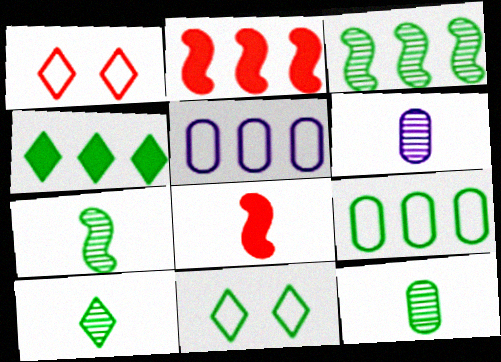[[2, 6, 11], 
[3, 4, 9], 
[4, 10, 11], 
[7, 10, 12]]